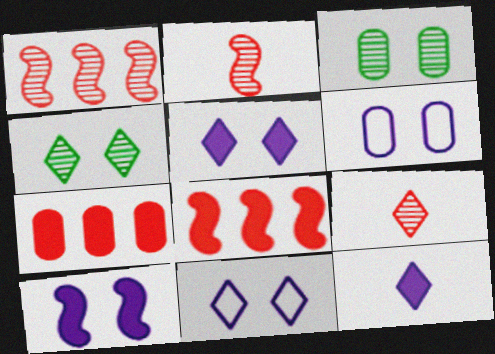[]